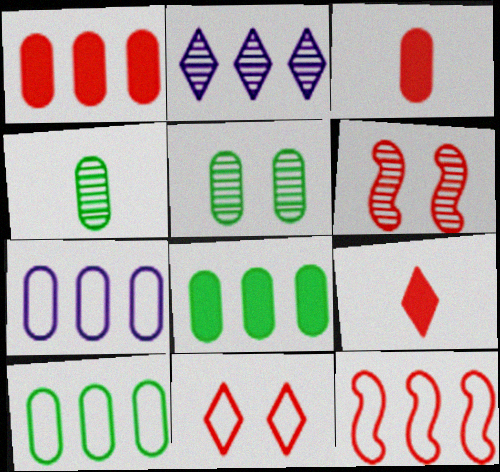[[2, 4, 6], 
[2, 8, 12], 
[3, 5, 7]]